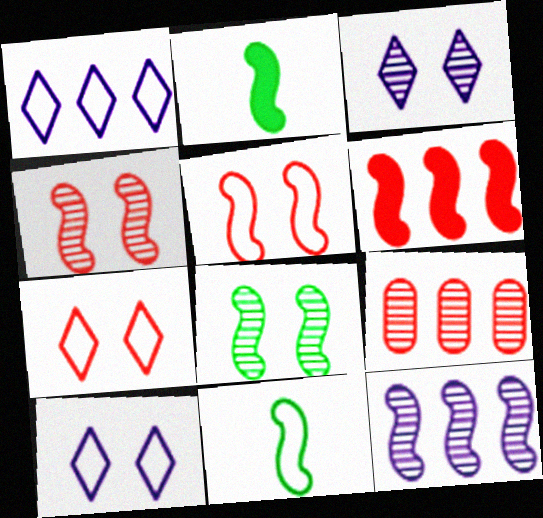[[2, 5, 12], 
[2, 9, 10]]